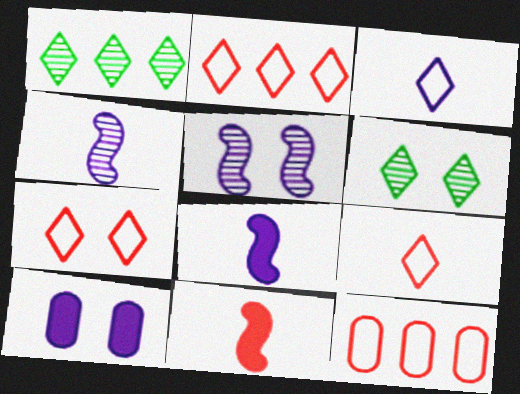[[2, 7, 9], 
[6, 8, 12]]